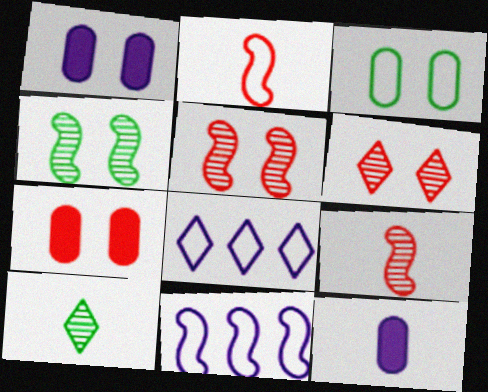[[2, 3, 8], 
[2, 10, 12], 
[7, 10, 11]]